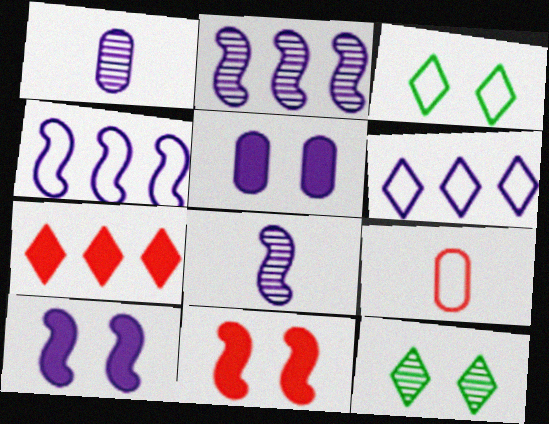[[1, 6, 10], 
[3, 4, 9], 
[4, 8, 10], 
[5, 6, 8]]